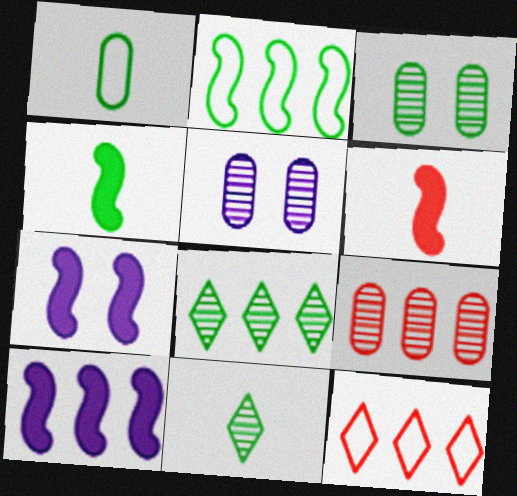[[1, 4, 11], 
[4, 5, 12]]